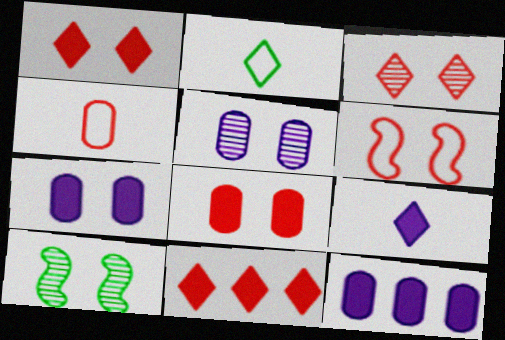[[3, 5, 10], 
[3, 6, 8]]